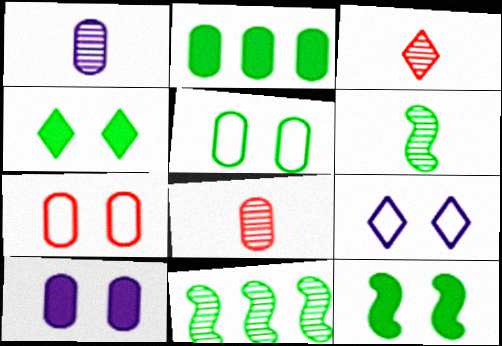[[1, 2, 7], 
[1, 3, 6]]